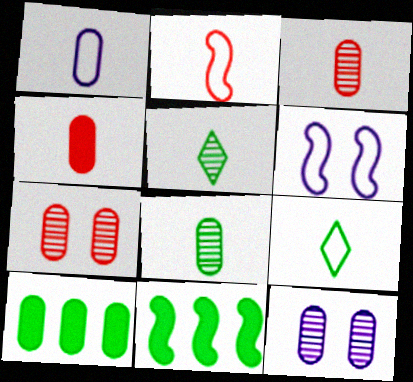[[1, 2, 9], 
[1, 4, 8], 
[1, 7, 10]]